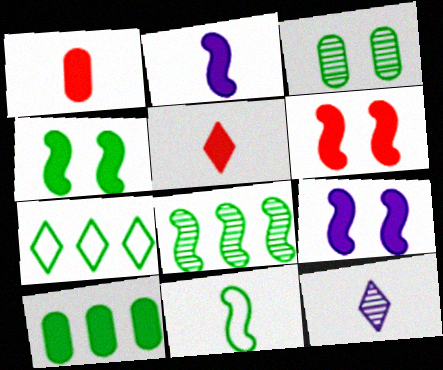[[1, 11, 12], 
[4, 6, 9], 
[4, 8, 11], 
[5, 9, 10], 
[7, 8, 10]]